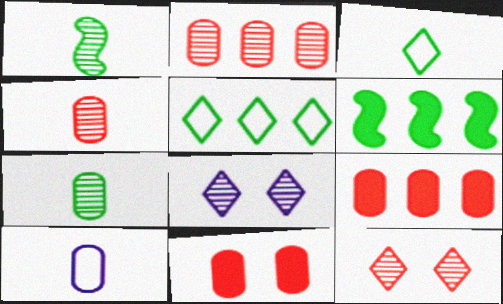[[1, 2, 8], 
[6, 10, 12]]